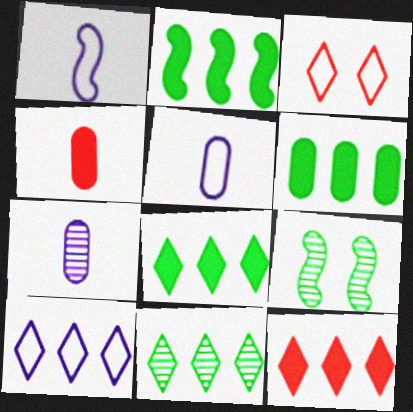[[2, 3, 7], 
[2, 6, 8], 
[4, 9, 10], 
[5, 9, 12], 
[10, 11, 12]]